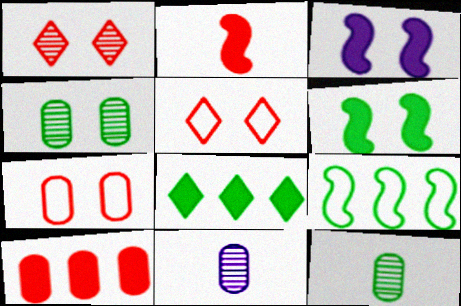[[3, 4, 5]]